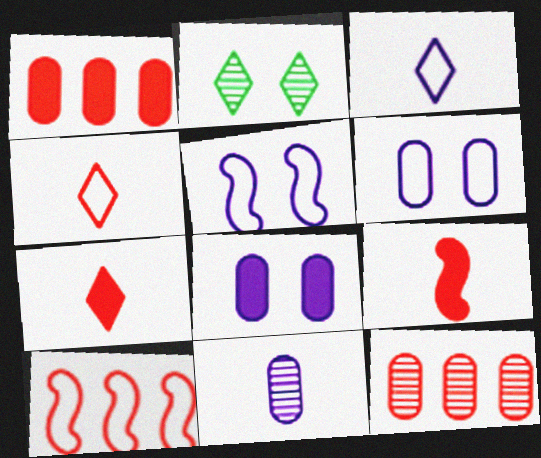[]